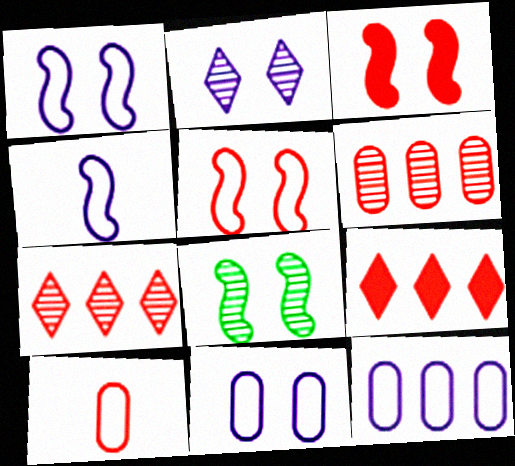[[1, 3, 8], 
[3, 7, 10]]